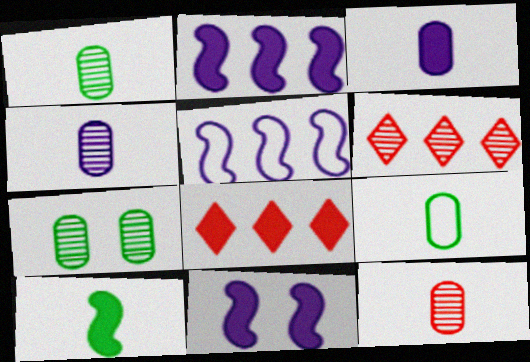[[1, 4, 12], 
[3, 9, 12], 
[6, 9, 11]]